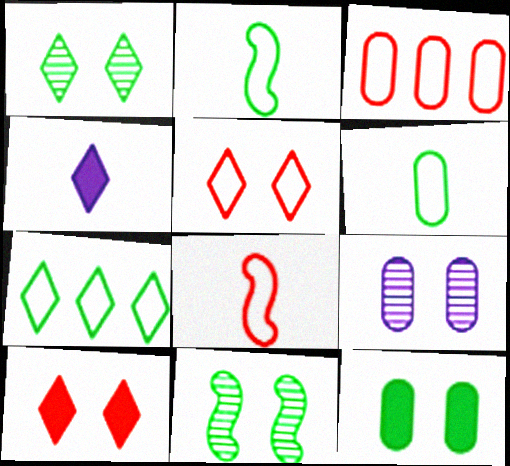[[3, 4, 11], 
[3, 5, 8]]